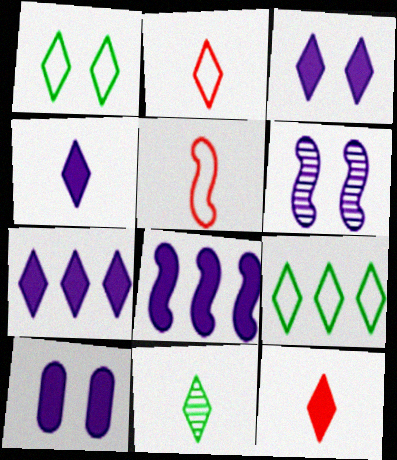[[2, 4, 11], 
[3, 4, 7], 
[4, 8, 10]]